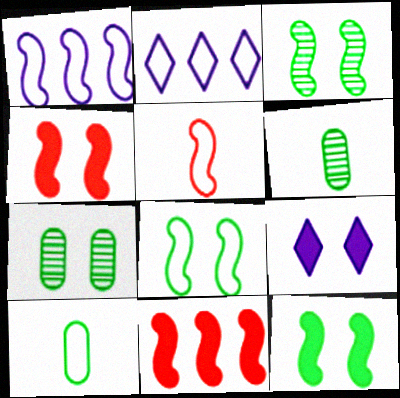[[1, 5, 8], 
[2, 4, 6], 
[3, 8, 12]]